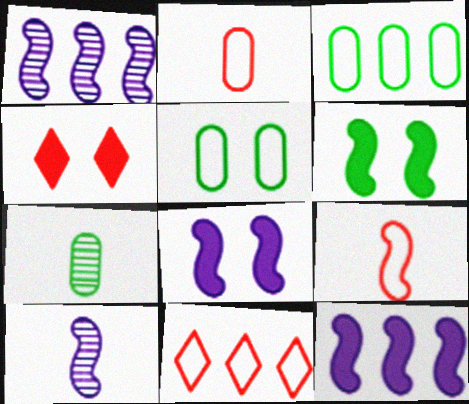[[1, 6, 9], 
[3, 4, 10], 
[7, 8, 11]]